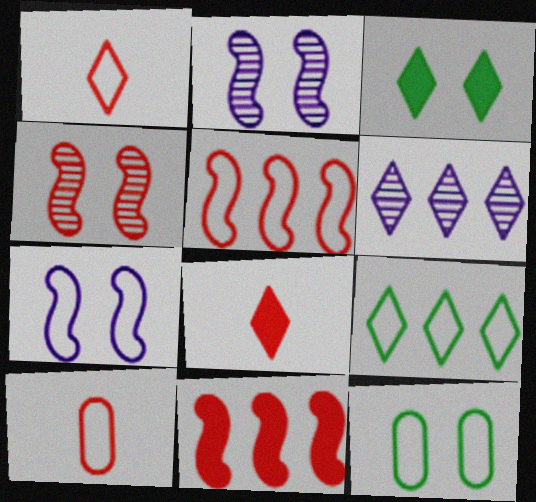[[1, 3, 6], 
[7, 9, 10]]